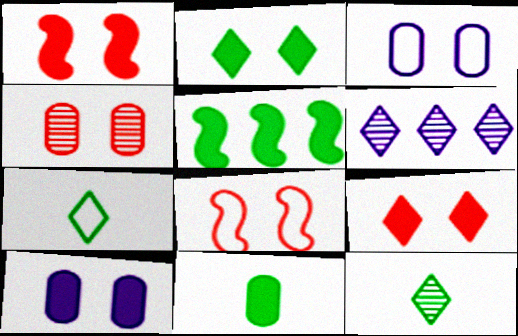[[1, 2, 10], 
[2, 5, 11], 
[4, 8, 9], 
[6, 7, 9], 
[6, 8, 11]]